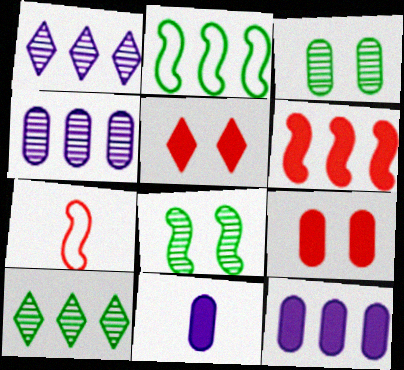[]